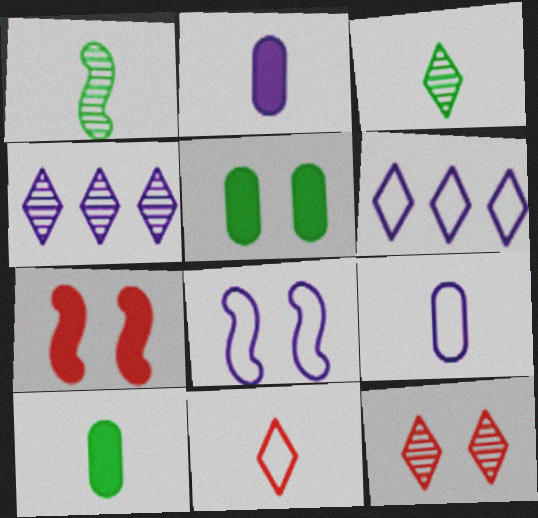[[1, 2, 11], 
[2, 4, 8], 
[3, 4, 12], 
[5, 8, 12], 
[6, 8, 9]]